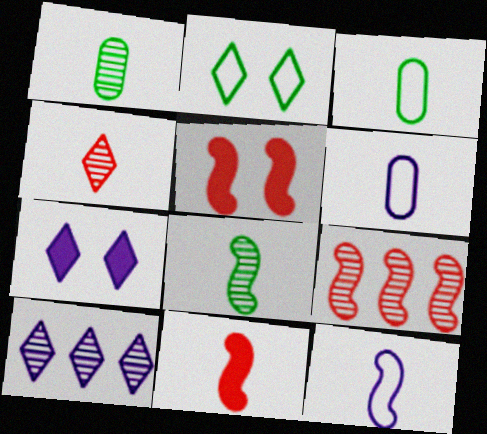[[3, 5, 10], 
[3, 7, 9], 
[8, 11, 12]]